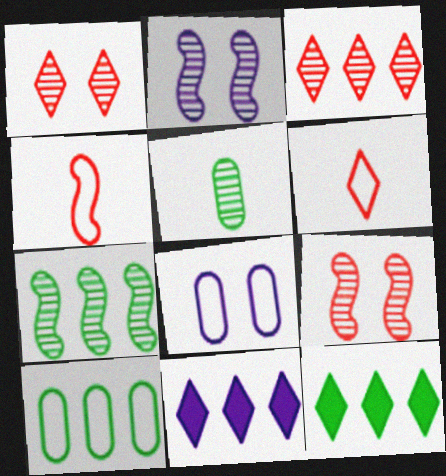[[2, 3, 5], 
[7, 10, 12]]